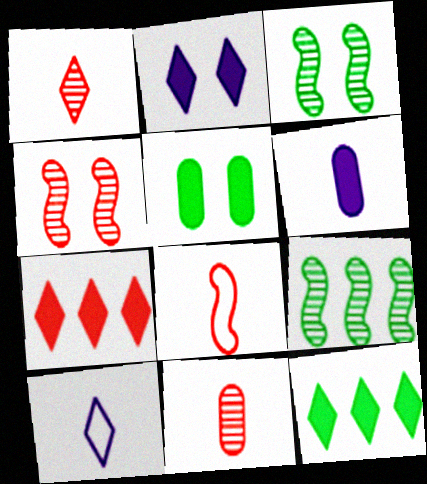[]